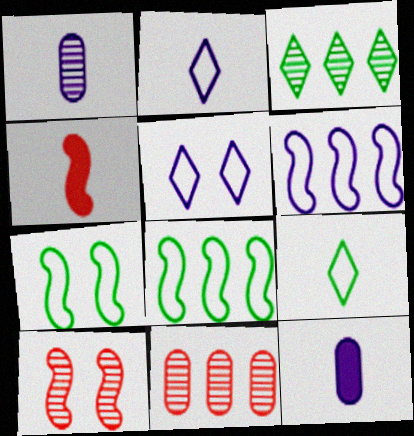[[1, 3, 10], 
[1, 4, 9]]